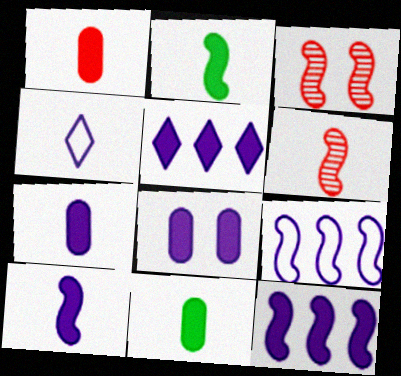[[1, 7, 11], 
[2, 3, 9], 
[4, 6, 11], 
[5, 8, 10]]